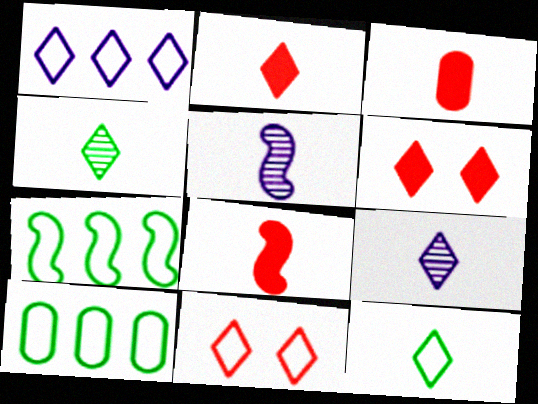[[1, 4, 6], 
[1, 11, 12], 
[2, 3, 8], 
[2, 9, 12], 
[3, 5, 12], 
[5, 6, 10]]